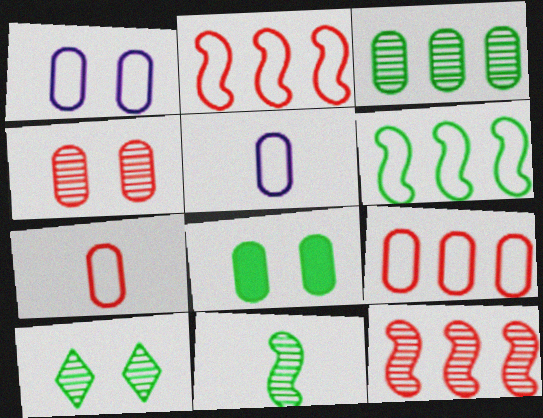[[1, 4, 8], 
[3, 10, 11]]